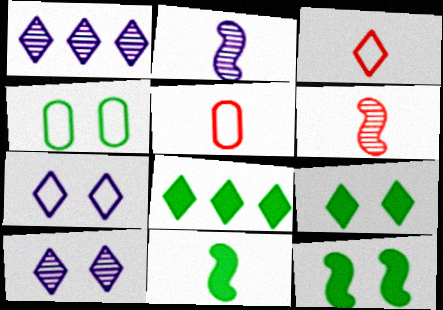[[1, 3, 9], 
[1, 5, 12], 
[3, 8, 10]]